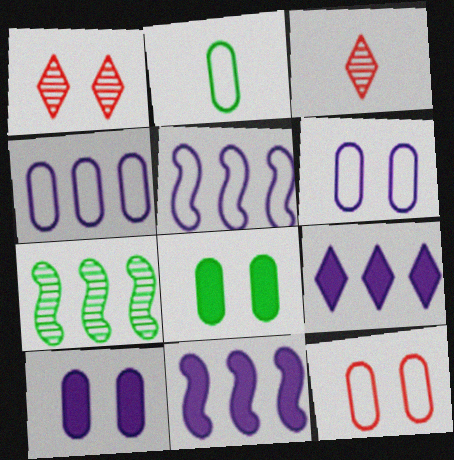[[1, 2, 11], 
[2, 4, 12], 
[3, 5, 8]]